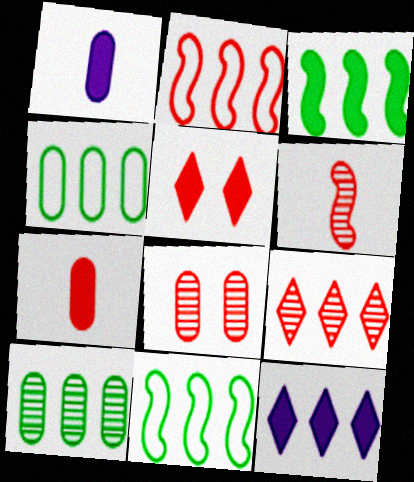[[1, 3, 5], 
[1, 4, 8], 
[2, 10, 12], 
[6, 8, 9]]